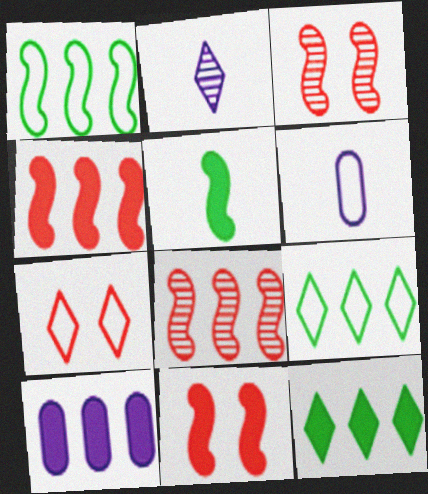[[1, 6, 7], 
[2, 7, 12], 
[3, 6, 12], 
[4, 10, 12], 
[8, 9, 10]]